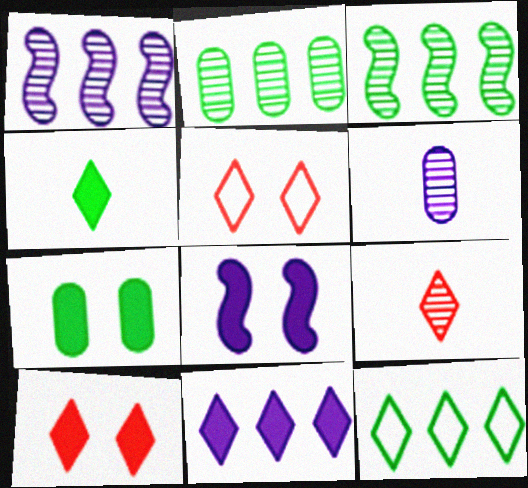[[4, 10, 11], 
[7, 8, 10]]